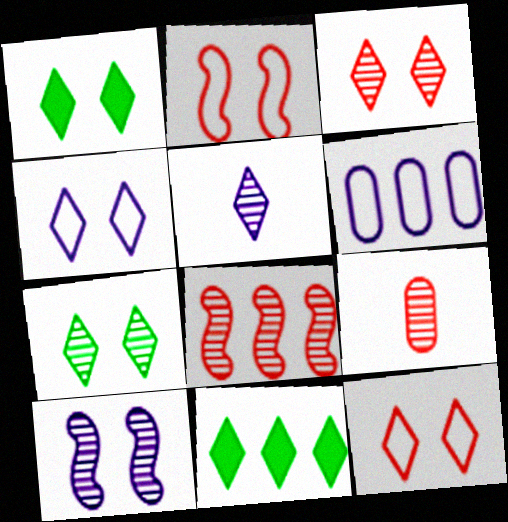[[1, 3, 4], 
[3, 8, 9], 
[5, 11, 12], 
[6, 8, 11]]